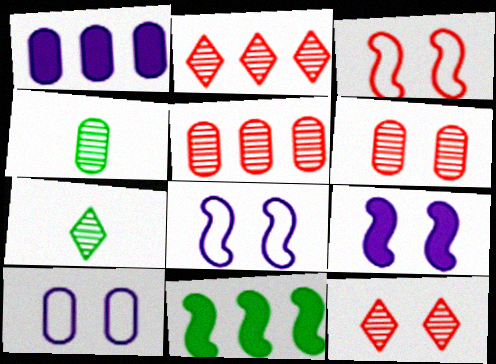[[1, 3, 7]]